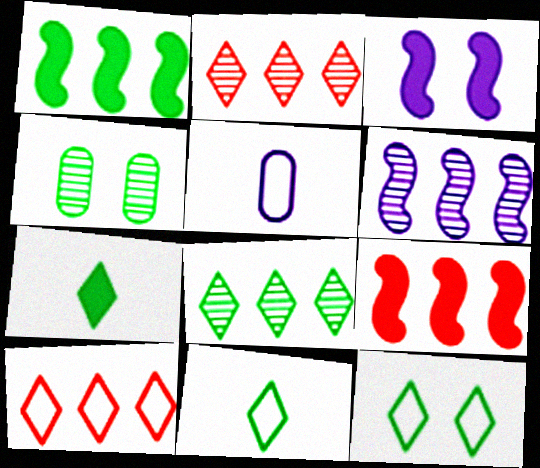[[1, 4, 11], 
[7, 8, 12]]